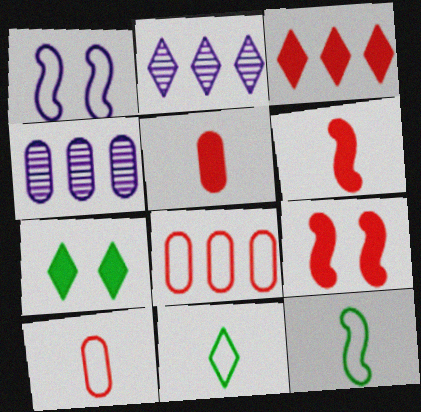[[1, 8, 11], 
[3, 5, 9], 
[4, 9, 11]]